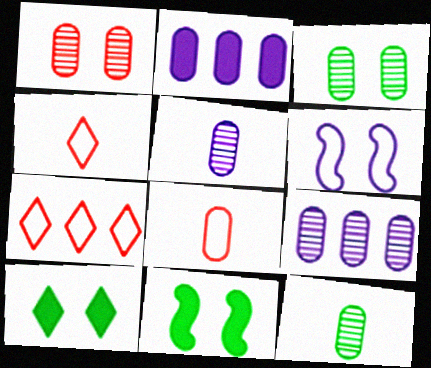[[1, 6, 10], 
[1, 9, 12], 
[2, 3, 8], 
[4, 9, 11], 
[5, 7, 11]]